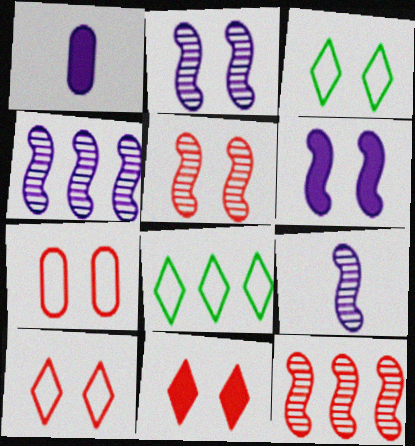[[1, 3, 12], 
[1, 5, 8], 
[2, 4, 9], 
[5, 7, 11]]